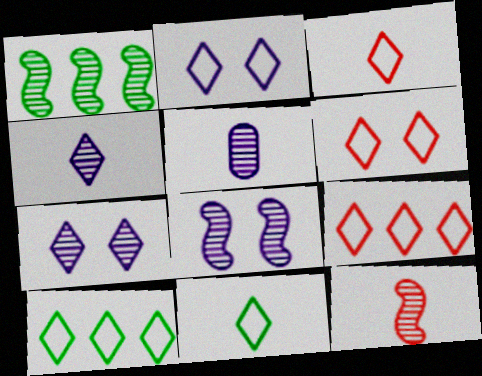[[1, 8, 12], 
[2, 3, 10], 
[2, 9, 11], 
[3, 6, 9]]